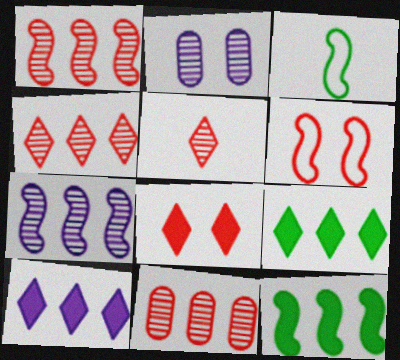[[1, 4, 11]]